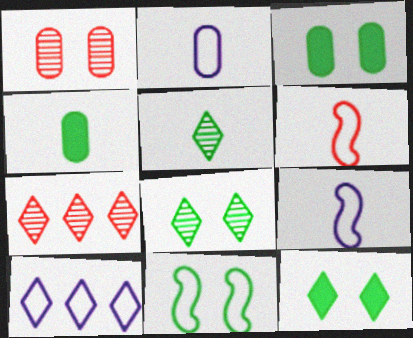[[3, 7, 9], 
[3, 8, 11]]